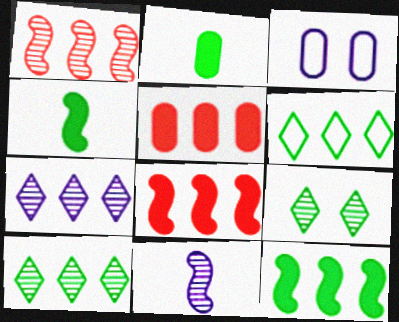[]